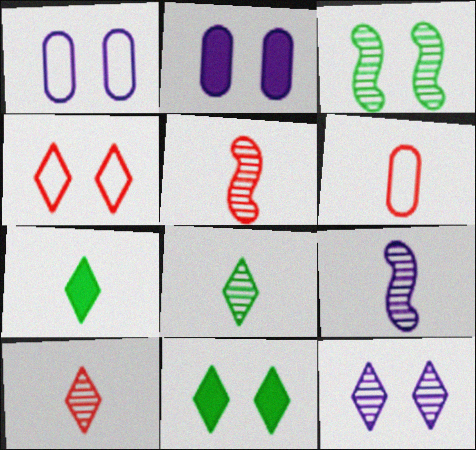[[2, 3, 4], 
[4, 11, 12], 
[6, 7, 9]]